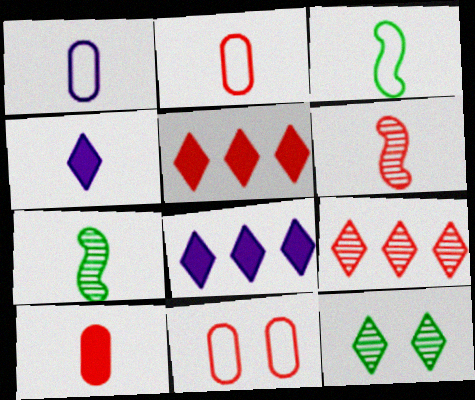[[2, 4, 7], 
[5, 6, 11], 
[7, 8, 11]]